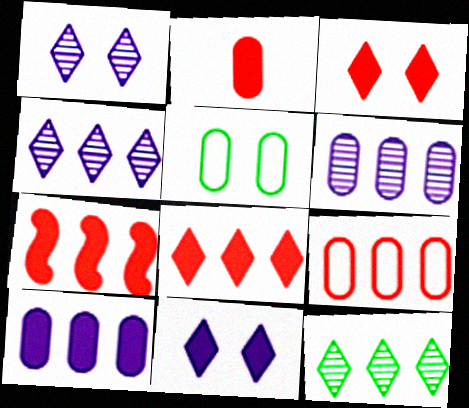[[2, 3, 7], 
[2, 5, 6]]